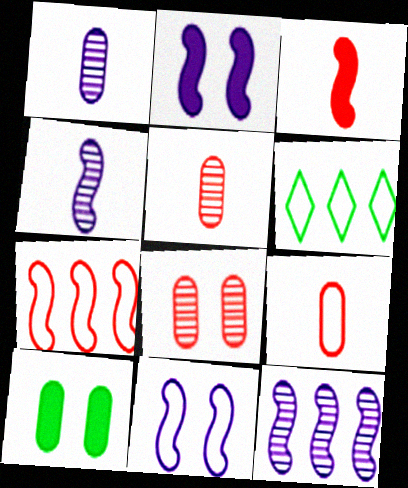[[2, 5, 6], 
[6, 9, 11]]